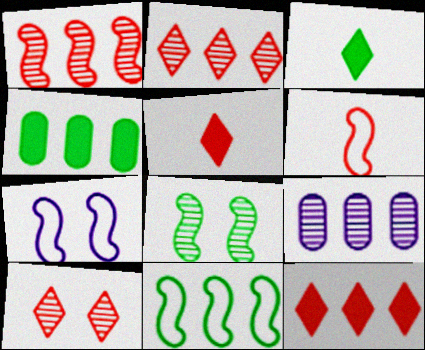[[6, 7, 11], 
[9, 11, 12]]